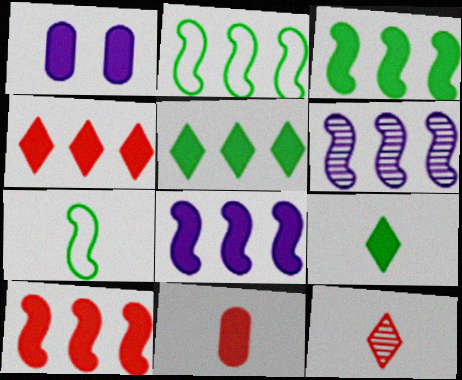[[1, 2, 12], 
[1, 9, 10], 
[2, 6, 10], 
[3, 8, 10]]